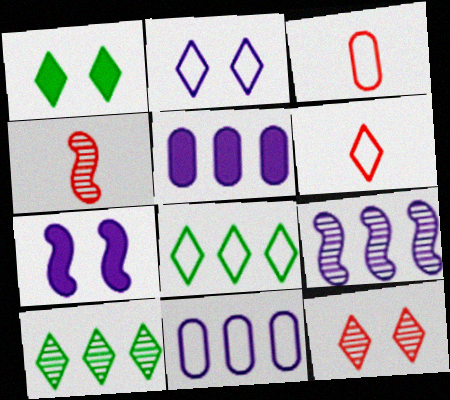[[1, 2, 12], 
[1, 3, 9], 
[1, 4, 11], 
[2, 6, 8], 
[3, 7, 10]]